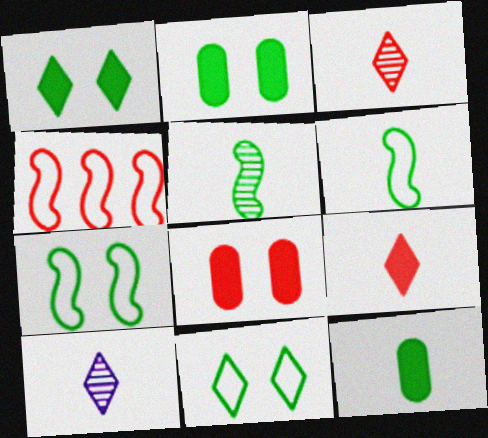[[2, 4, 10], 
[3, 4, 8]]